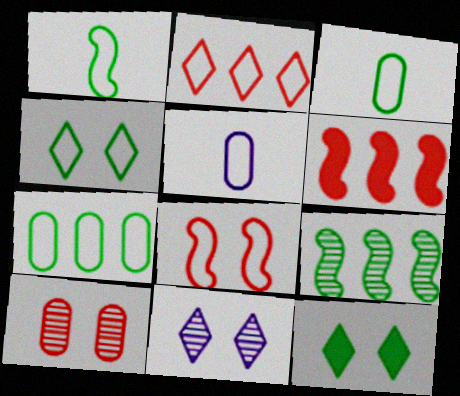[[1, 4, 7], 
[3, 6, 11], 
[3, 9, 12]]